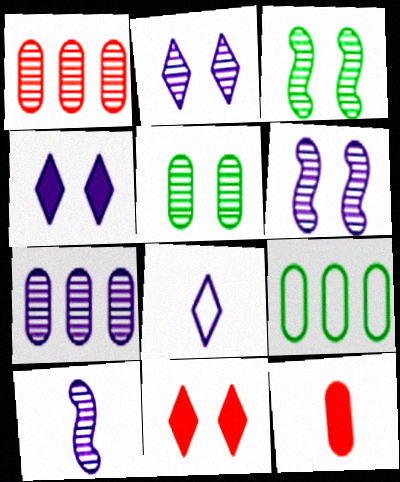[[2, 7, 10], 
[9, 10, 11]]